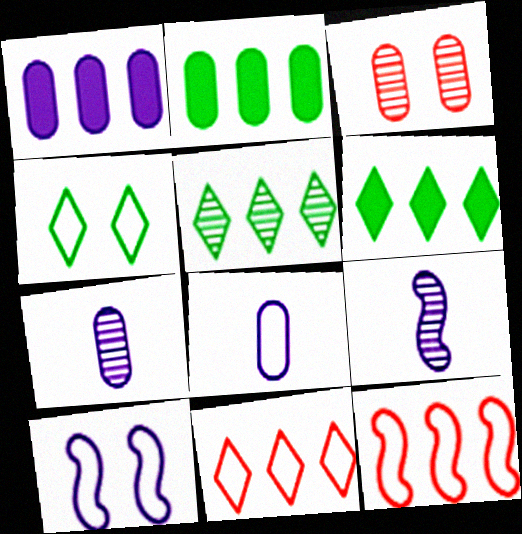[[1, 5, 12], 
[2, 3, 8], 
[3, 5, 9], 
[4, 8, 12]]